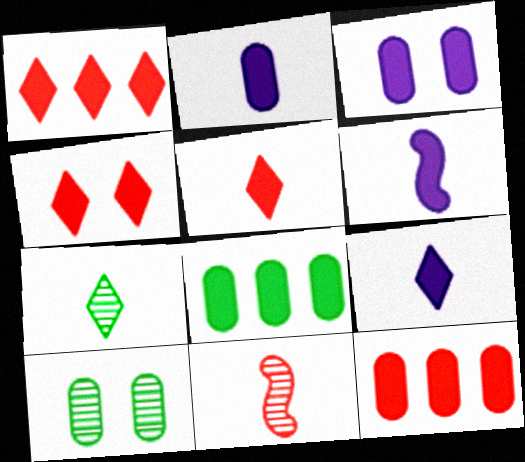[[1, 4, 5], 
[2, 6, 9], 
[4, 6, 8]]